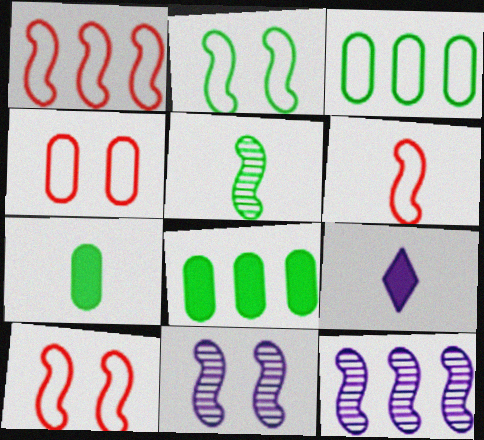[[1, 6, 10]]